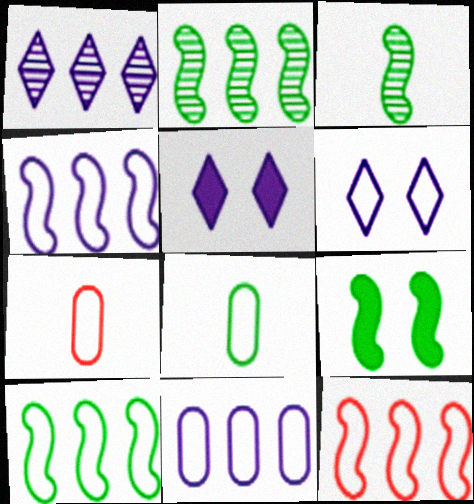[[1, 7, 9], 
[2, 5, 7], 
[3, 9, 10], 
[4, 10, 12], 
[6, 7, 10], 
[6, 8, 12]]